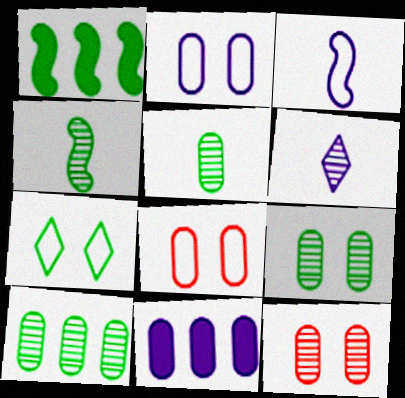[[1, 5, 7], 
[1, 6, 8], 
[5, 8, 11], 
[5, 9, 10]]